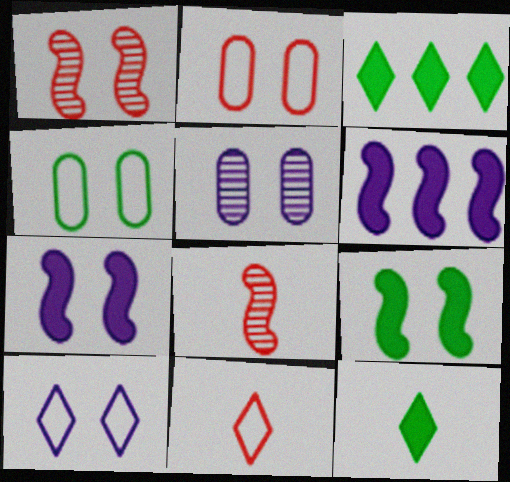[[5, 7, 10]]